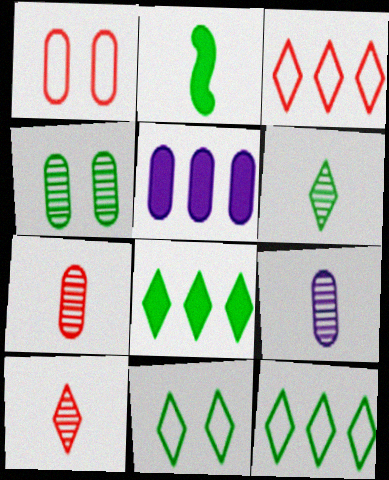[[2, 4, 12], 
[6, 8, 11]]